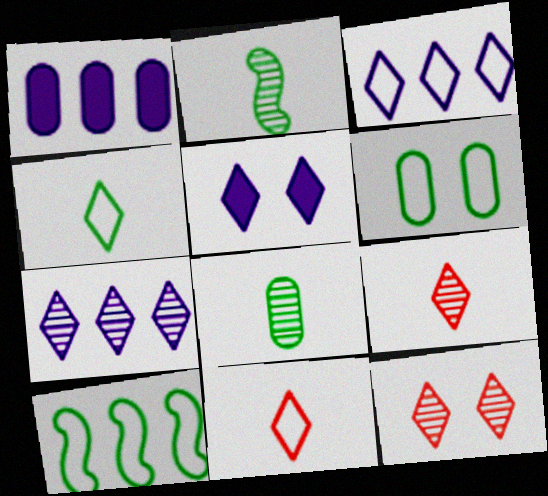[[4, 6, 10]]